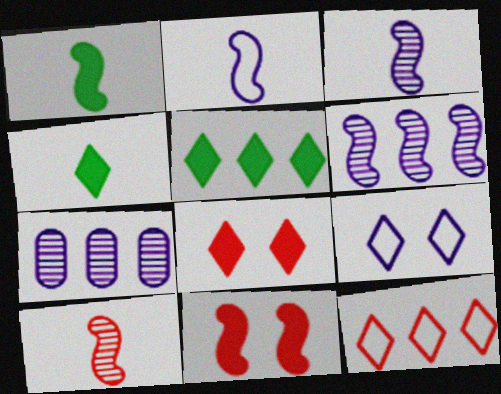[[1, 2, 10]]